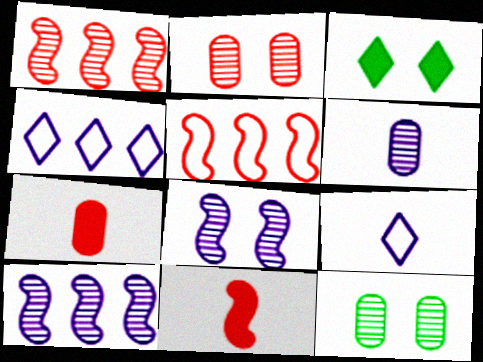[[3, 5, 6], 
[4, 11, 12]]